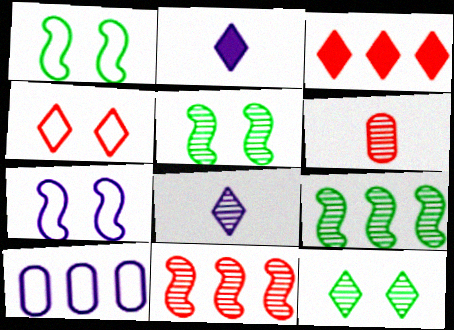[[3, 9, 10]]